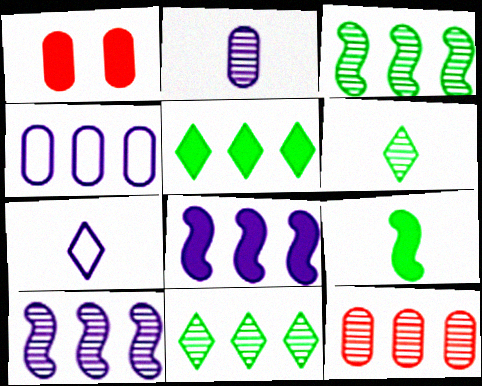[[1, 3, 7], 
[10, 11, 12]]